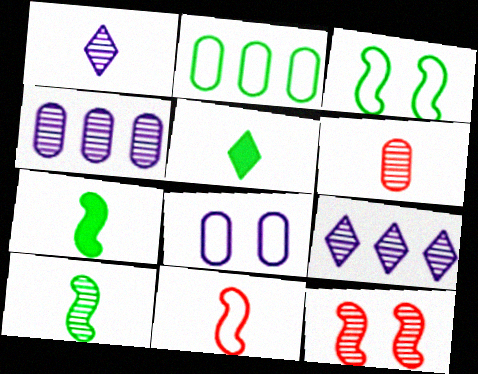[[1, 6, 10]]